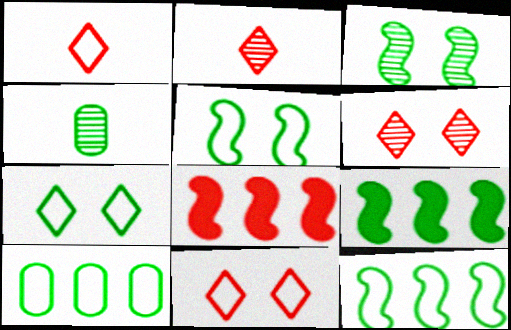[[4, 7, 9]]